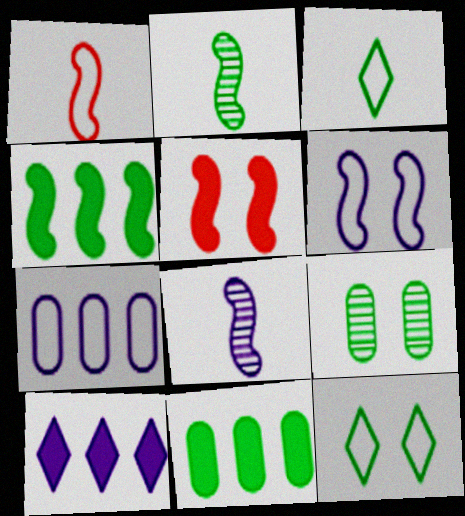[[1, 7, 12], 
[1, 9, 10], 
[2, 11, 12], 
[3, 4, 9]]